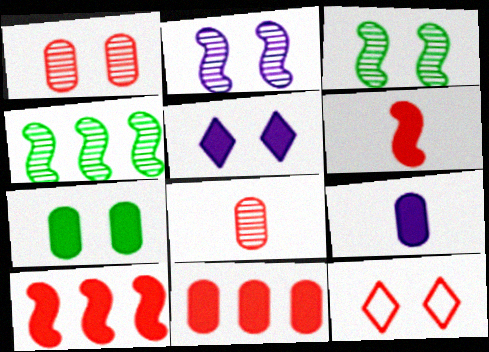[[2, 7, 12], 
[4, 9, 12], 
[7, 9, 11], 
[8, 10, 12]]